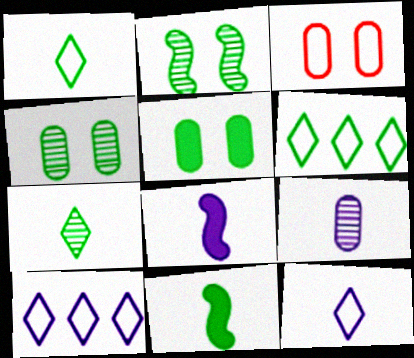[[4, 6, 11], 
[8, 9, 12]]